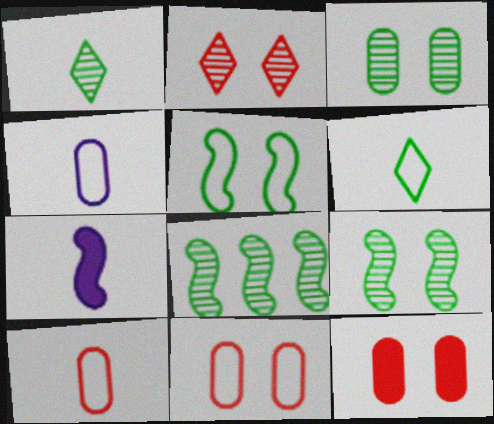[[1, 3, 8], 
[1, 7, 10]]